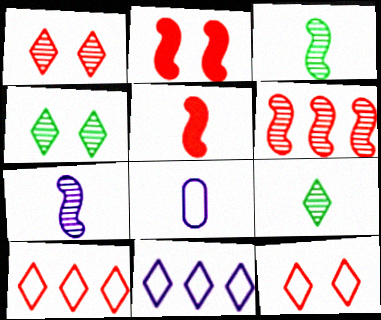[[5, 8, 9]]